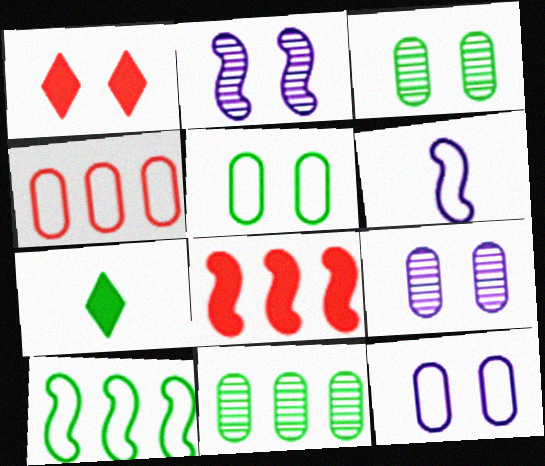[[1, 2, 5], 
[1, 6, 11], 
[2, 4, 7], 
[3, 7, 10]]